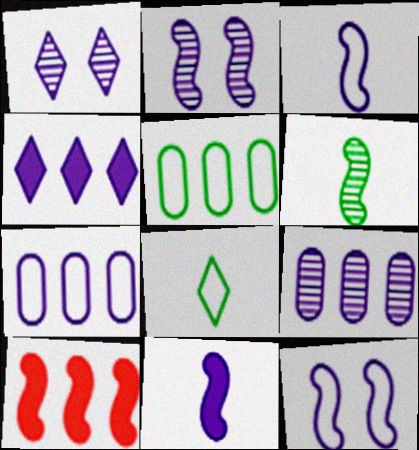[[1, 7, 11], 
[6, 10, 12]]